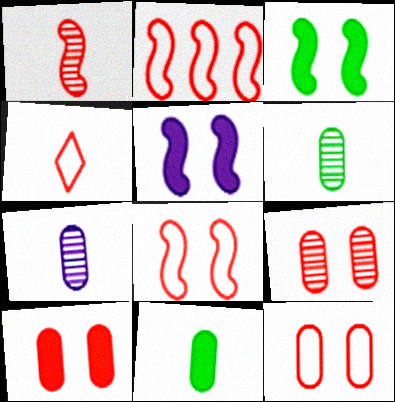[[2, 4, 12], 
[9, 10, 12]]